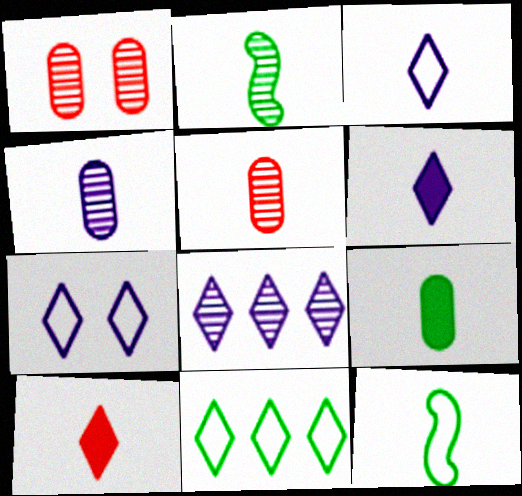[[1, 2, 8], 
[4, 10, 12], 
[5, 6, 12], 
[6, 7, 8]]